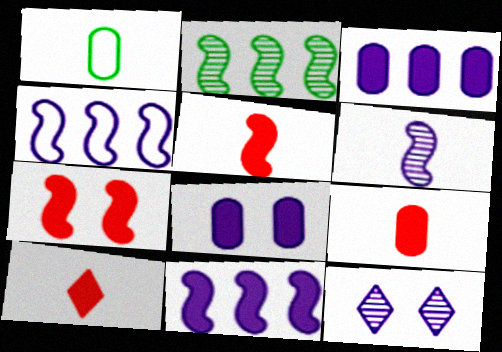[[1, 6, 10], 
[5, 9, 10]]